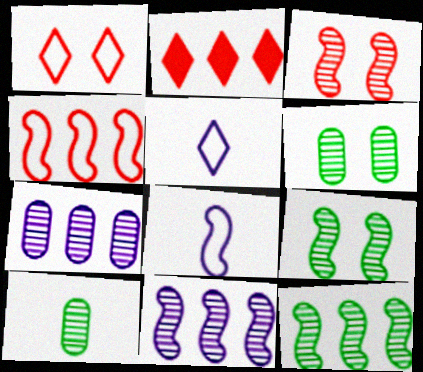[[2, 6, 8]]